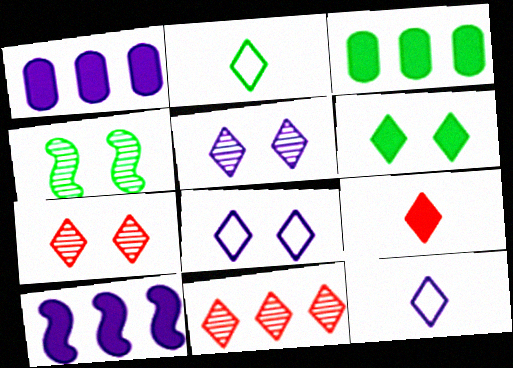[[2, 3, 4], 
[6, 7, 8], 
[6, 11, 12]]